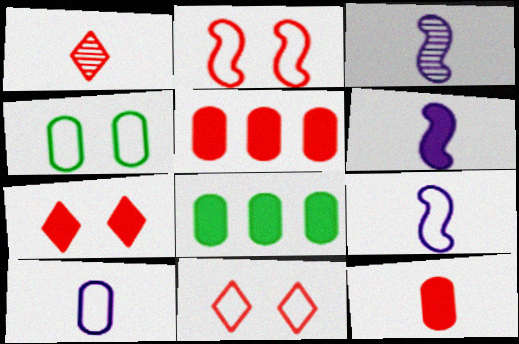[[1, 2, 5], 
[3, 6, 9], 
[3, 8, 11], 
[6, 7, 8]]